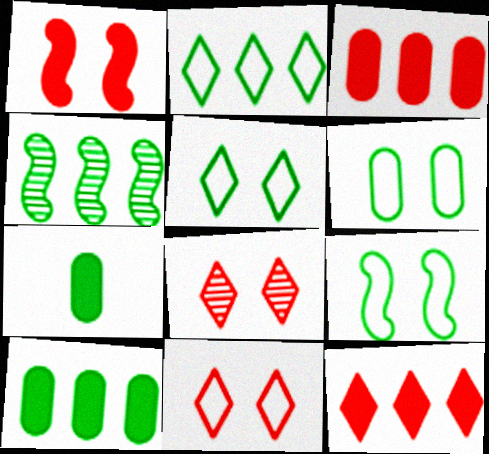[[2, 4, 10], 
[4, 5, 7], 
[5, 6, 9]]